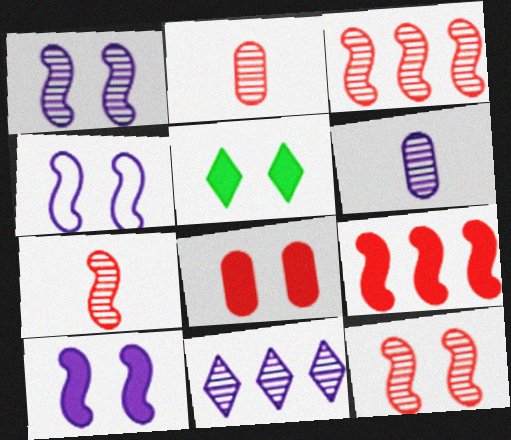[[1, 4, 10], 
[1, 6, 11], 
[3, 7, 12], 
[5, 8, 10]]